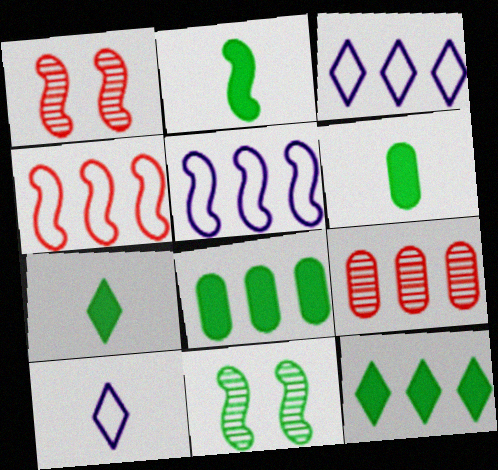[[1, 2, 5], 
[1, 3, 6], 
[1, 8, 10], 
[2, 6, 7], 
[5, 9, 12]]